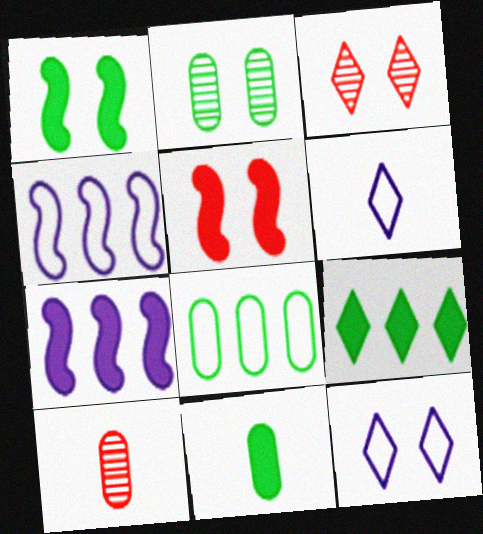[[1, 9, 11], 
[2, 5, 12], 
[2, 8, 11], 
[3, 4, 11], 
[3, 6, 9]]